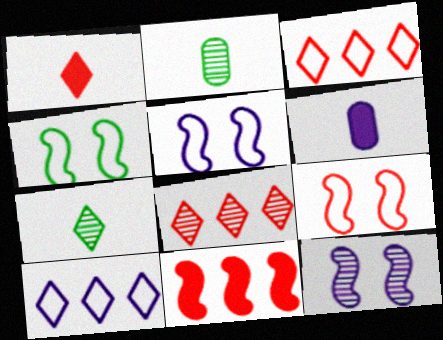[[2, 8, 12], 
[4, 5, 9], 
[4, 6, 8], 
[6, 10, 12]]